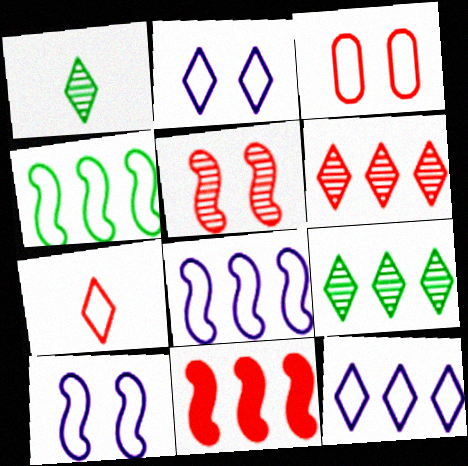[]